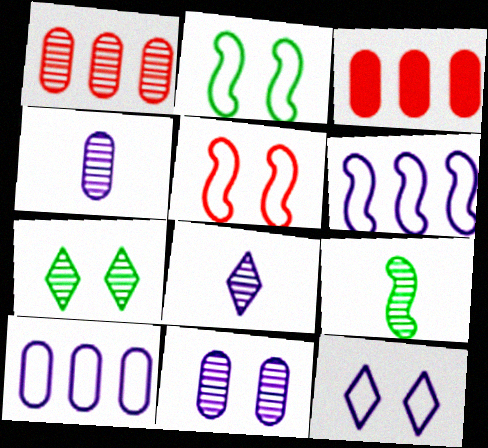[[2, 3, 8], 
[3, 9, 12]]